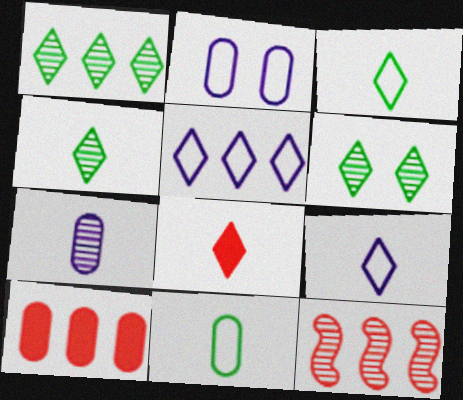[[1, 4, 6], 
[4, 8, 9], 
[5, 6, 8], 
[6, 7, 12]]